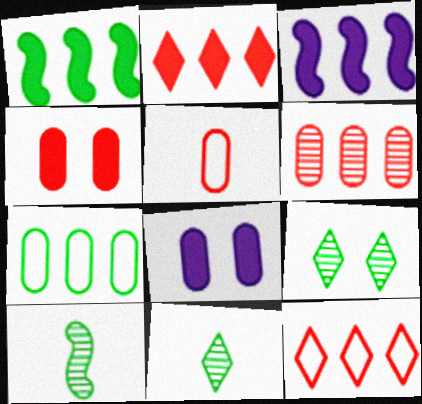[[3, 5, 9], 
[4, 5, 6], 
[8, 10, 12]]